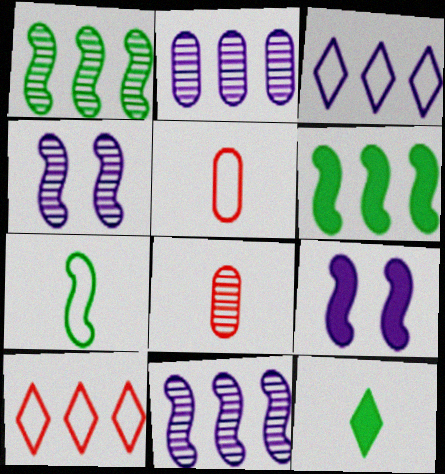[[2, 6, 10]]